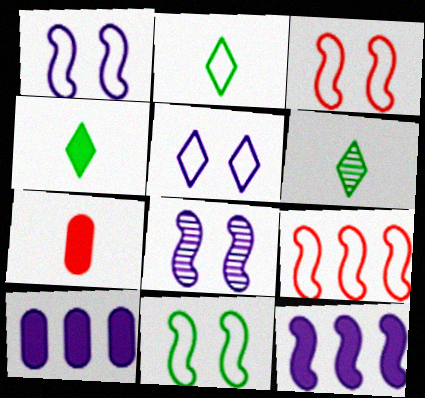[[1, 3, 11], 
[2, 4, 6], 
[3, 6, 10]]